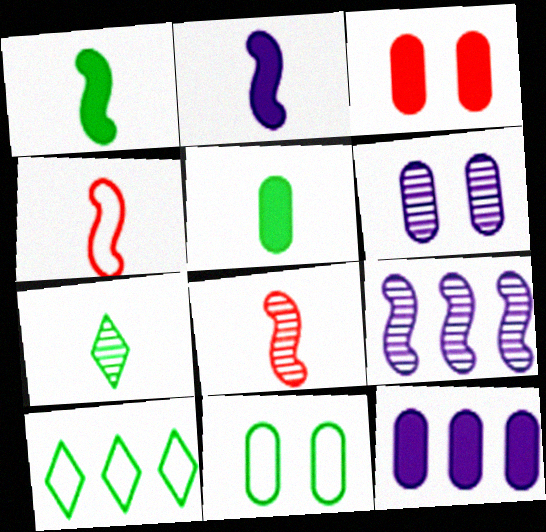[[3, 5, 12], 
[3, 6, 11]]